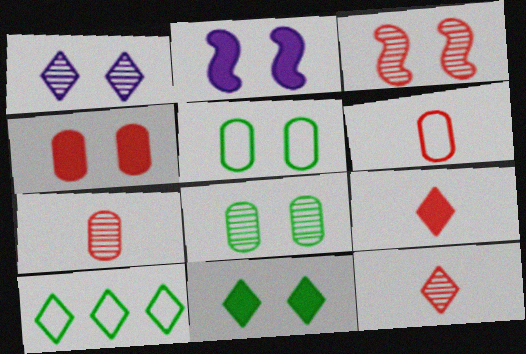[[1, 3, 8], 
[1, 9, 10], 
[2, 4, 11], 
[2, 7, 10]]